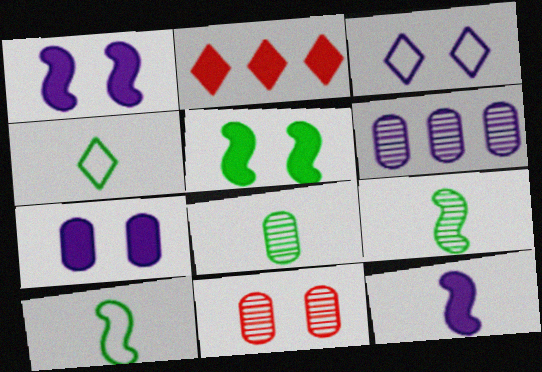[[3, 5, 11], 
[3, 6, 12], 
[6, 8, 11]]